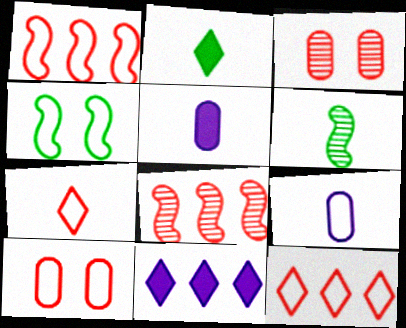[[1, 7, 10], 
[4, 9, 12], 
[5, 6, 7], 
[6, 10, 11]]